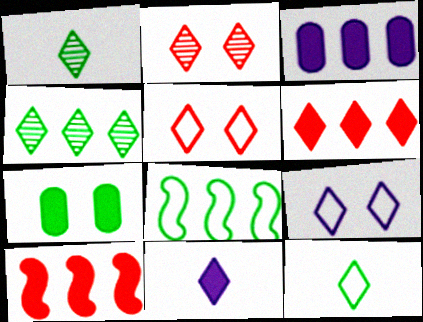[[1, 6, 9], 
[1, 7, 8], 
[4, 5, 11], 
[7, 10, 11]]